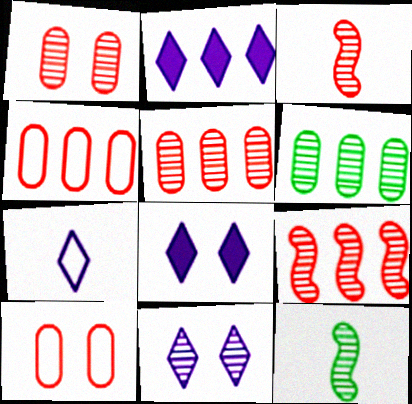[[2, 7, 11], 
[2, 10, 12], 
[3, 6, 11], 
[4, 8, 12], 
[5, 11, 12]]